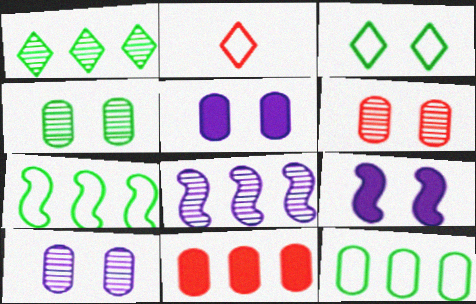[[3, 6, 9], 
[4, 6, 10]]